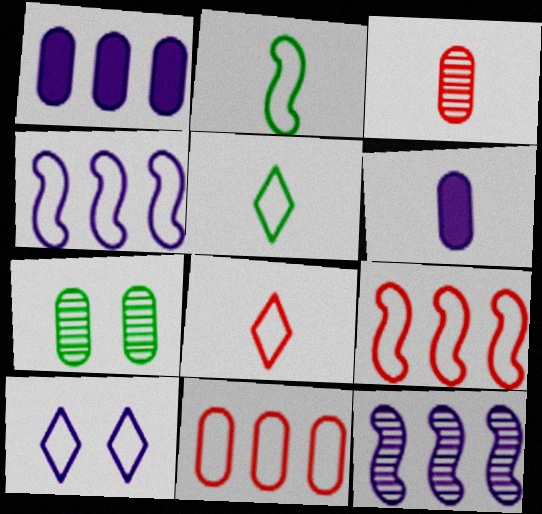[[2, 10, 11], 
[6, 7, 11], 
[6, 10, 12]]